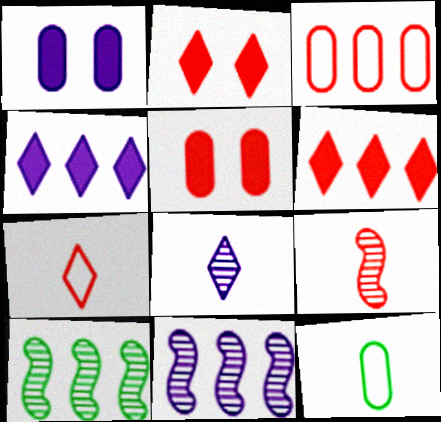[[1, 7, 10], 
[2, 3, 9], 
[2, 11, 12], 
[3, 4, 10]]